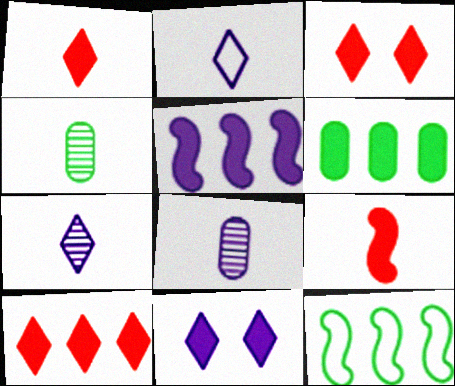[[1, 3, 10], 
[2, 4, 9], 
[3, 8, 12], 
[5, 6, 10], 
[6, 9, 11]]